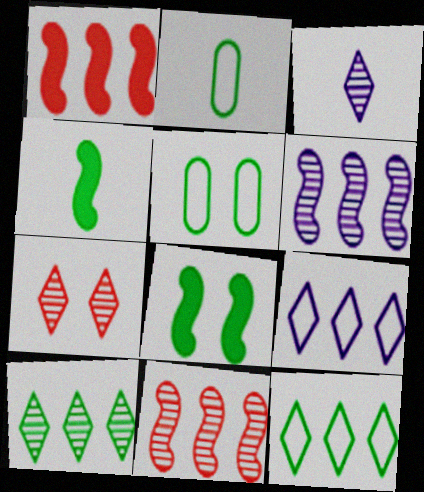[[1, 3, 5], 
[2, 8, 10], 
[3, 7, 10], 
[4, 5, 10]]